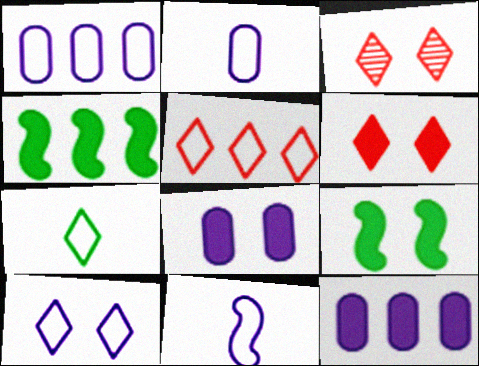[[1, 10, 11], 
[2, 3, 4], 
[5, 7, 10], 
[6, 8, 9]]